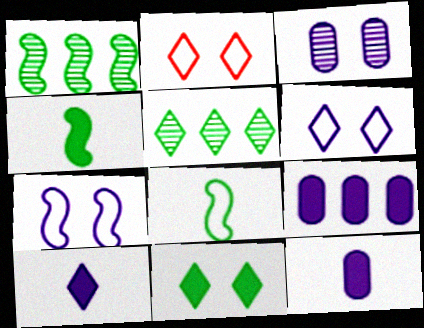[[1, 2, 12], 
[2, 5, 10]]